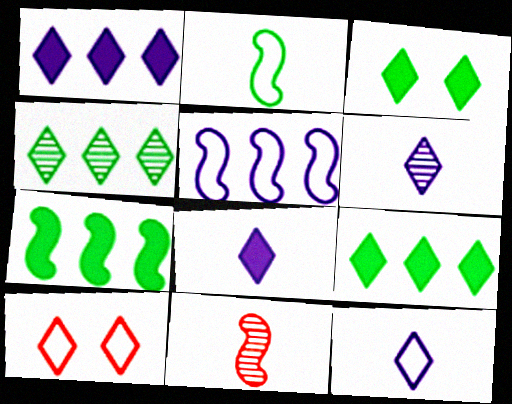[[4, 8, 10], 
[6, 8, 12], 
[6, 9, 10]]